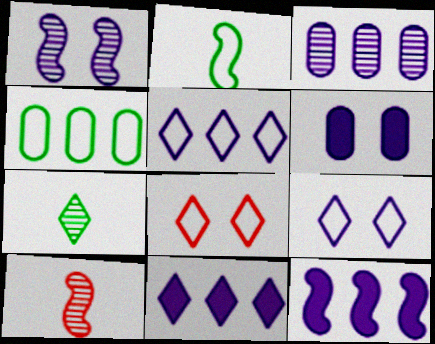[[1, 6, 9], 
[3, 5, 12], 
[7, 8, 11]]